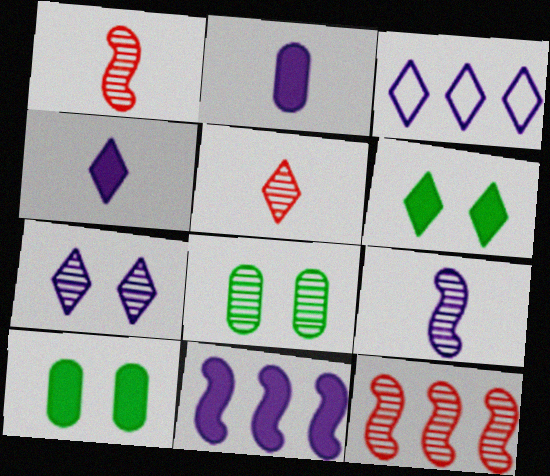[[1, 3, 10], 
[3, 4, 7], 
[3, 5, 6]]